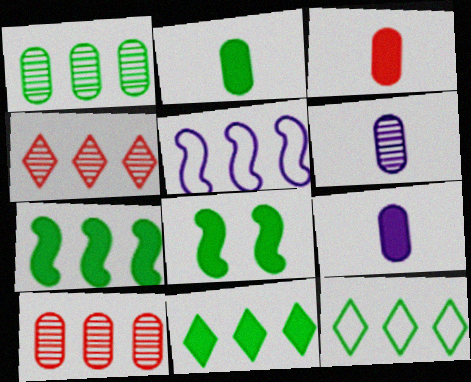[[1, 7, 12], 
[2, 3, 9], 
[2, 8, 11], 
[5, 10, 11]]